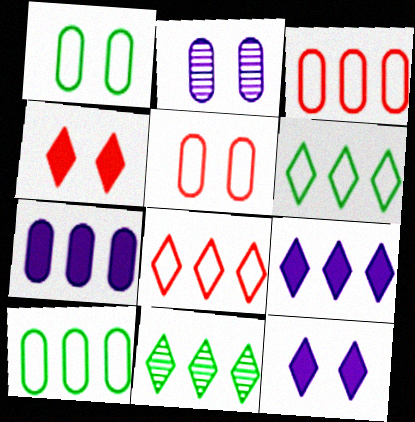[[8, 9, 11]]